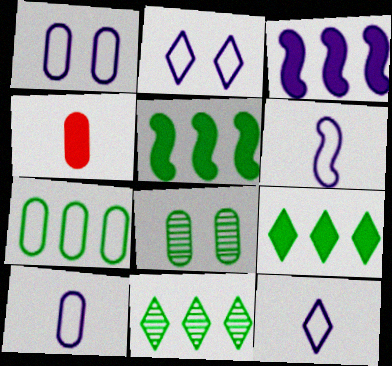[[5, 7, 11], 
[6, 10, 12]]